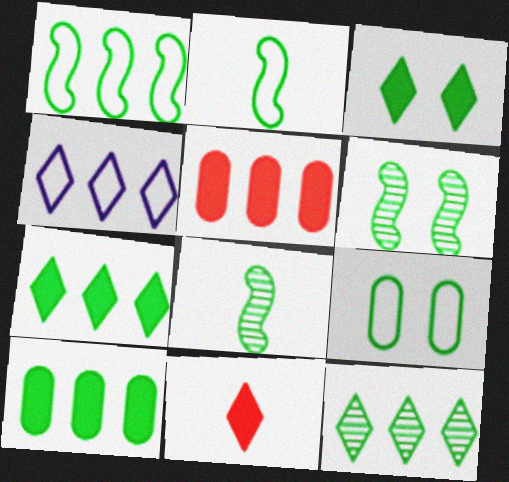[[1, 10, 12], 
[3, 6, 9], 
[7, 8, 9]]